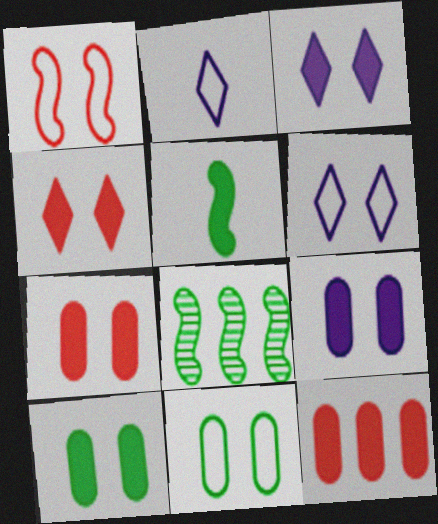[[1, 6, 11], 
[2, 7, 8], 
[3, 5, 12], 
[7, 9, 10]]